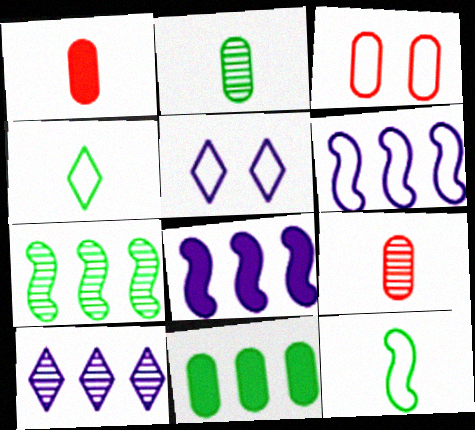[[1, 5, 7], 
[3, 4, 6]]